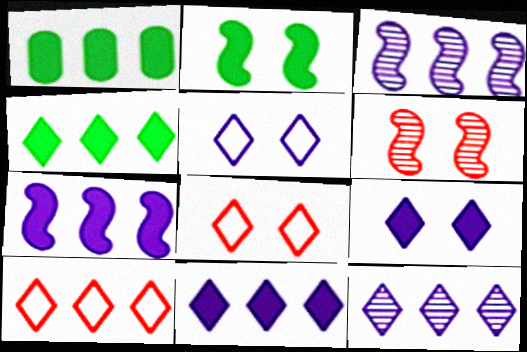[[1, 3, 10], 
[4, 10, 12]]